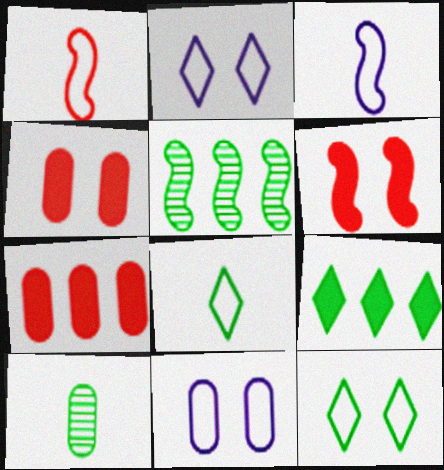[[3, 5, 6], 
[7, 10, 11]]